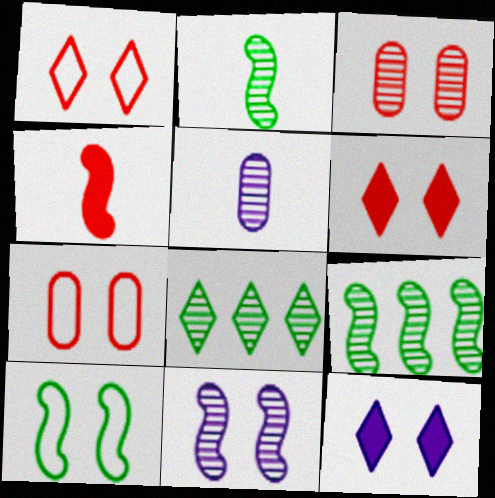[[3, 10, 12]]